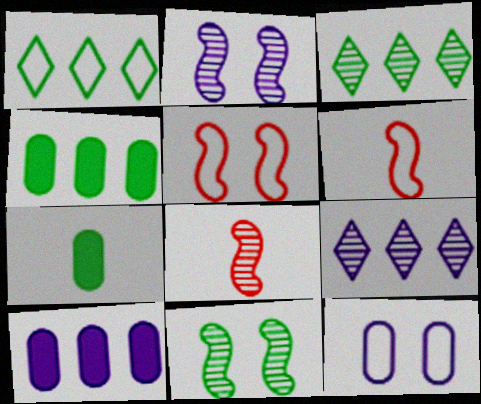[[1, 6, 12], 
[1, 7, 11], 
[5, 7, 9]]